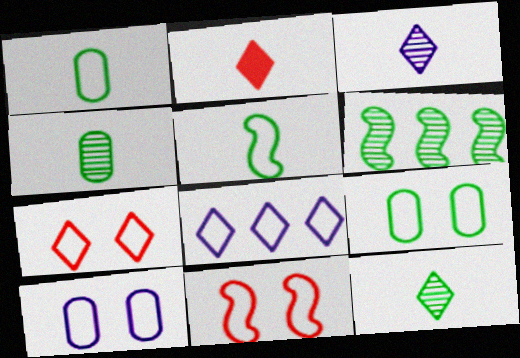[[1, 8, 11], 
[2, 6, 10]]